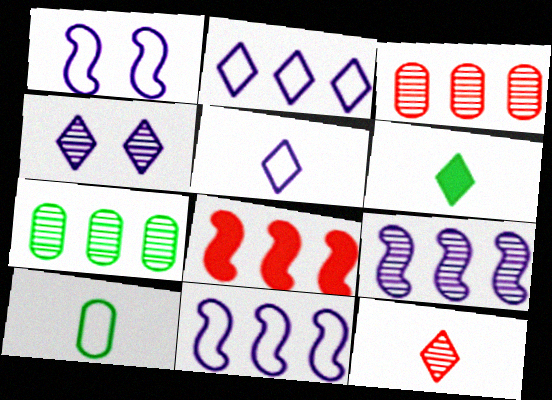[[1, 3, 6], 
[2, 7, 8], 
[4, 8, 10], 
[5, 6, 12]]